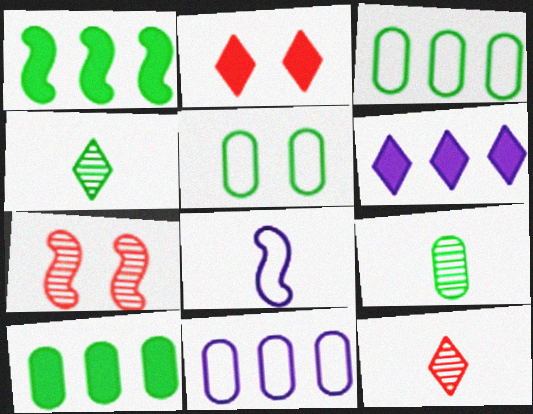[[1, 4, 5], 
[1, 7, 8], 
[5, 9, 10]]